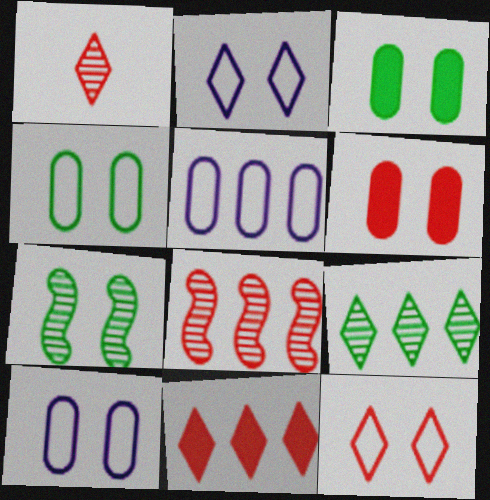[[1, 11, 12], 
[2, 6, 7]]